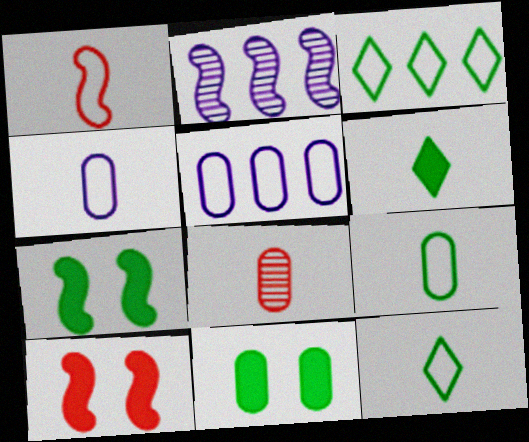[[1, 2, 7], 
[1, 4, 12], 
[5, 8, 11]]